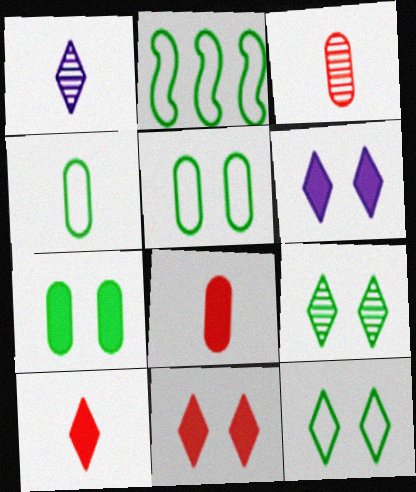[[2, 3, 6], 
[2, 4, 12]]